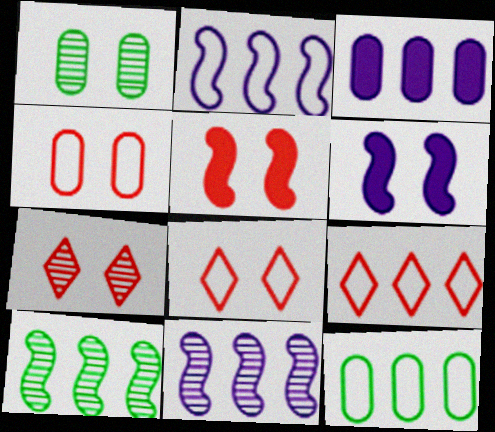[[1, 6, 8], 
[2, 9, 12], 
[3, 9, 10], 
[4, 5, 7]]